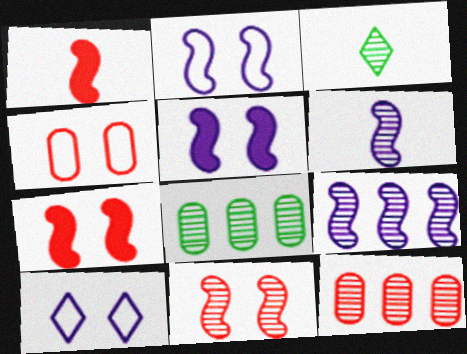[[1, 8, 10]]